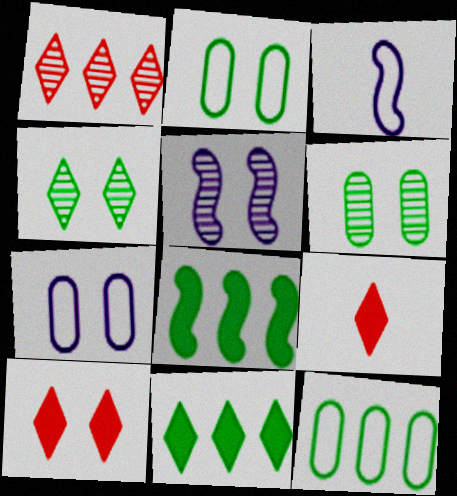[[2, 5, 10], 
[5, 9, 12]]